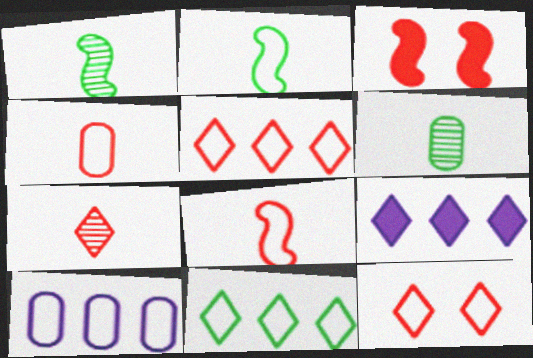[[2, 10, 12]]